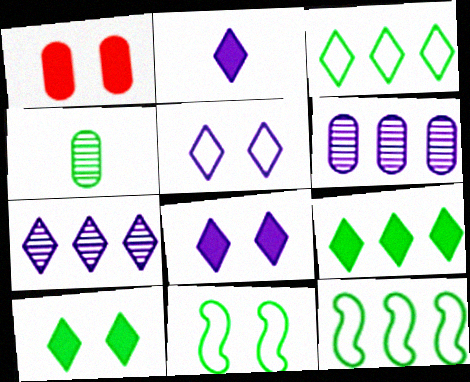[[2, 5, 7], 
[4, 9, 11], 
[4, 10, 12]]